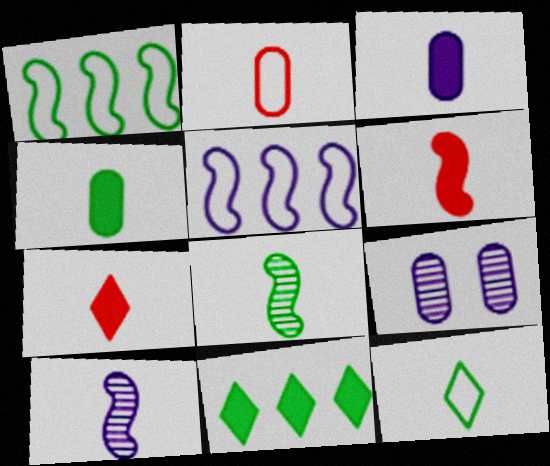[[1, 7, 9], 
[4, 8, 12]]